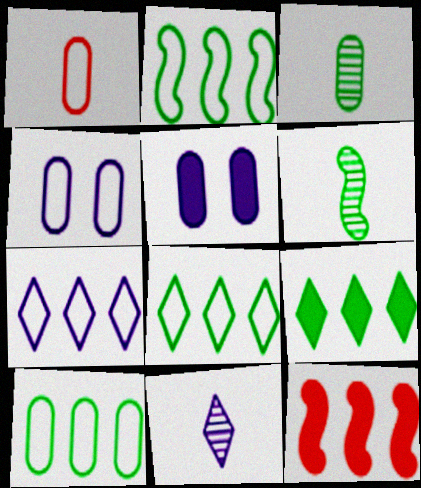[[1, 4, 10], 
[2, 8, 10]]